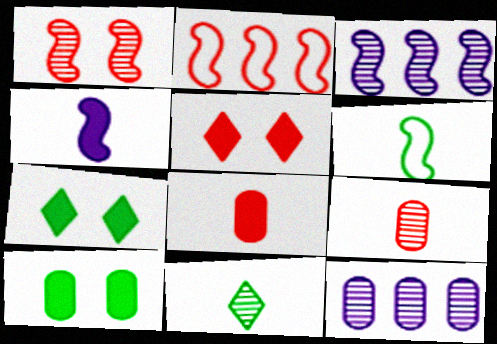[[1, 11, 12], 
[2, 5, 9], 
[5, 6, 12]]